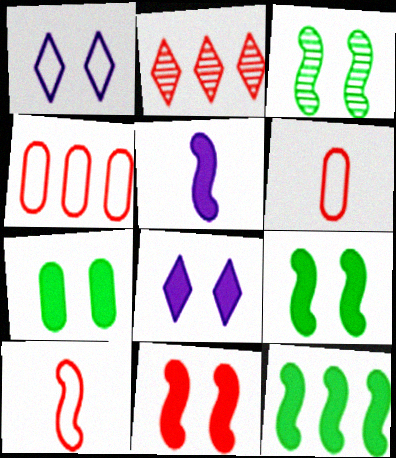[[2, 6, 11], 
[5, 11, 12], 
[7, 8, 11]]